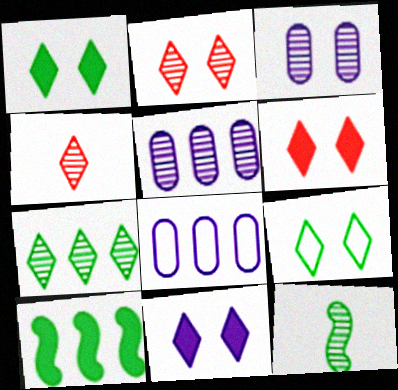[[1, 6, 11], 
[2, 5, 12], 
[2, 9, 11], 
[6, 8, 12]]